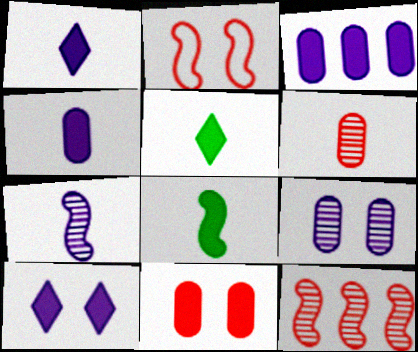[]